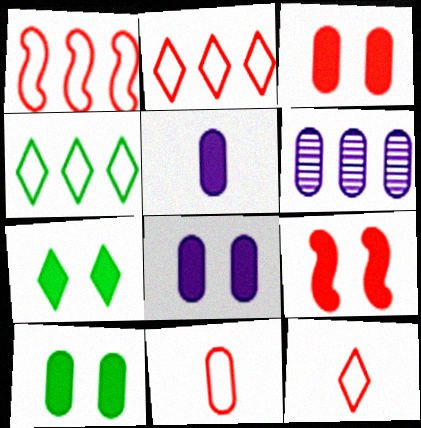[[3, 8, 10], 
[6, 10, 11], 
[7, 8, 9]]